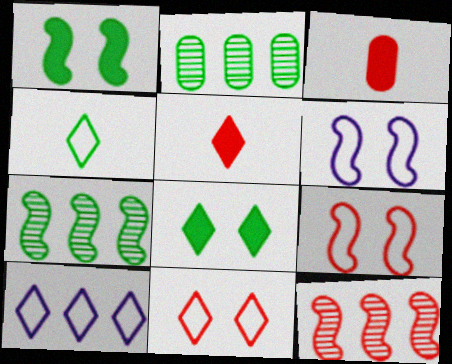[[1, 2, 4], 
[2, 5, 6], 
[3, 11, 12], 
[4, 10, 11]]